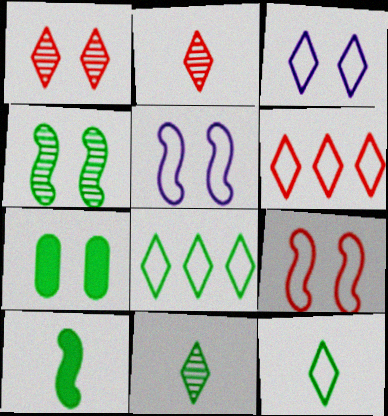[[1, 5, 7], 
[3, 6, 12]]